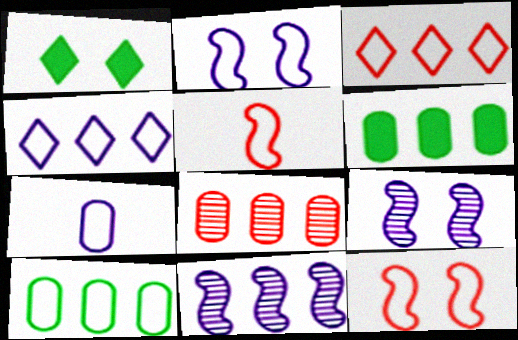[[2, 4, 7], 
[3, 6, 11]]